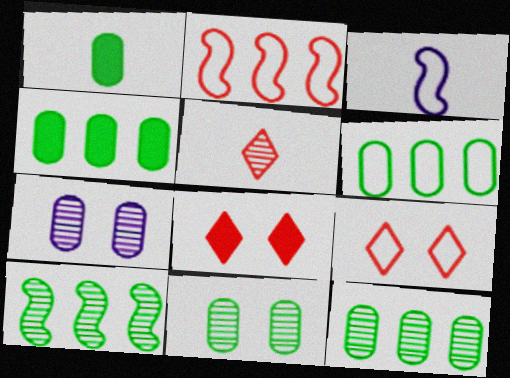[[1, 3, 5], 
[1, 6, 11], 
[3, 6, 9], 
[3, 8, 12], 
[4, 6, 12], 
[5, 7, 10]]